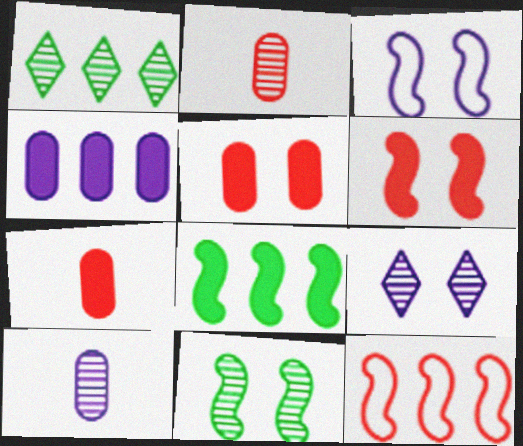[[1, 3, 7], 
[1, 4, 12], 
[3, 6, 11]]